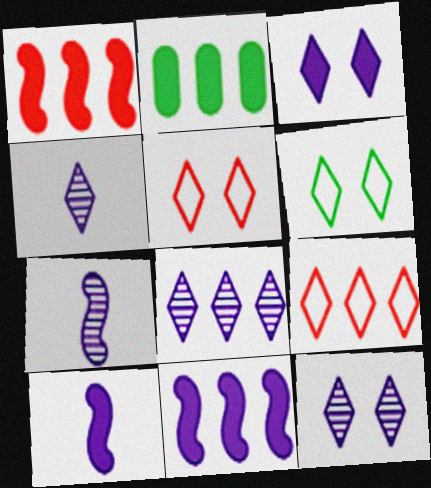[[2, 5, 7], 
[4, 8, 12]]